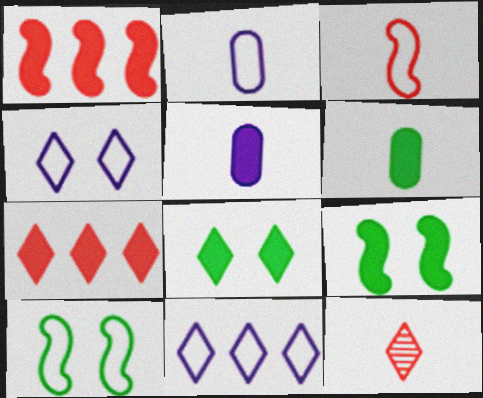[[1, 5, 8], 
[5, 7, 9], 
[8, 11, 12]]